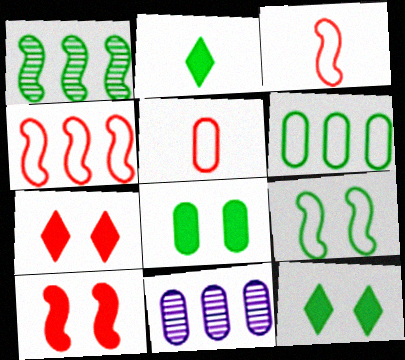[[3, 11, 12], 
[5, 8, 11]]